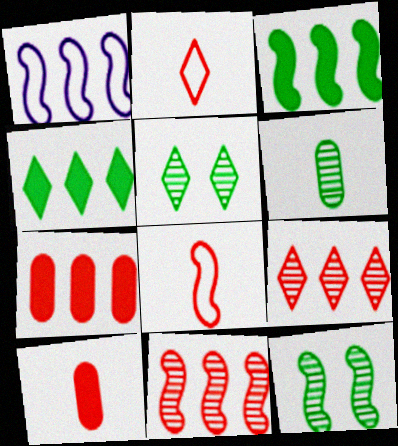[[1, 3, 11], 
[1, 5, 10]]